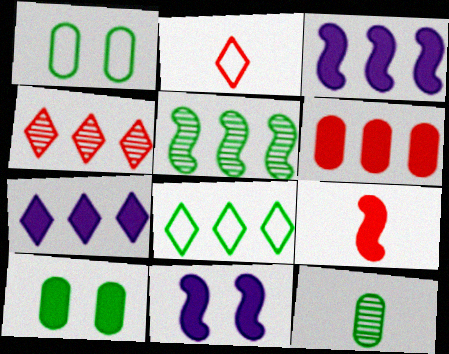[[4, 7, 8], 
[7, 9, 10]]